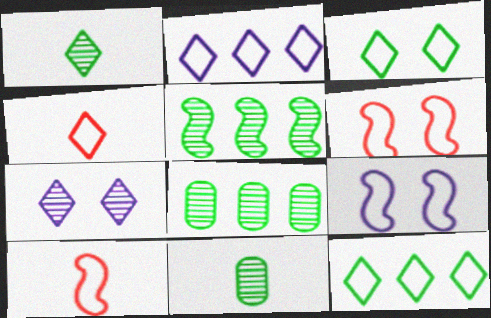[[2, 3, 4]]